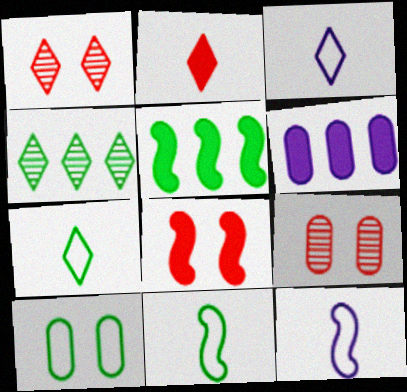[[1, 6, 11], 
[3, 5, 9]]